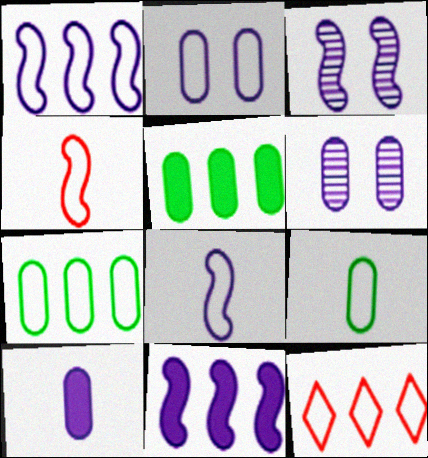[[1, 7, 12], 
[3, 8, 11]]